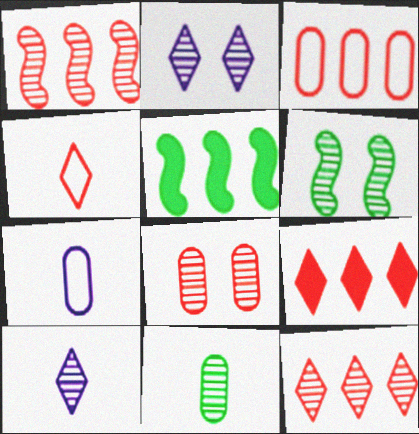[[1, 2, 11], 
[1, 3, 9], 
[2, 6, 8], 
[6, 7, 9]]